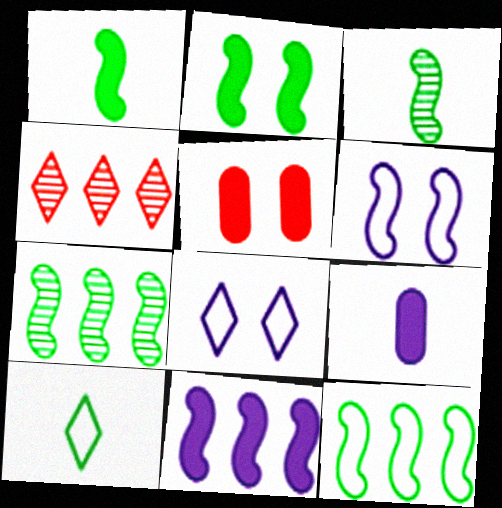[[2, 3, 12]]